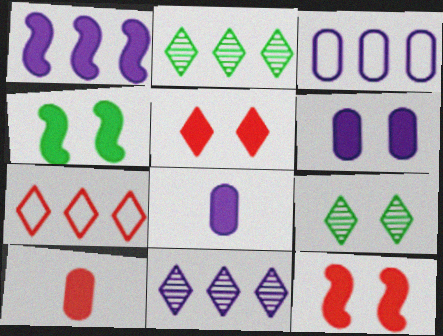[[1, 3, 11], 
[4, 5, 6]]